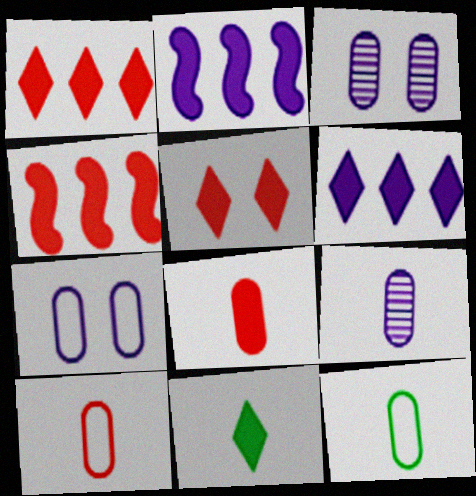[[4, 5, 8], 
[5, 6, 11], 
[8, 9, 12]]